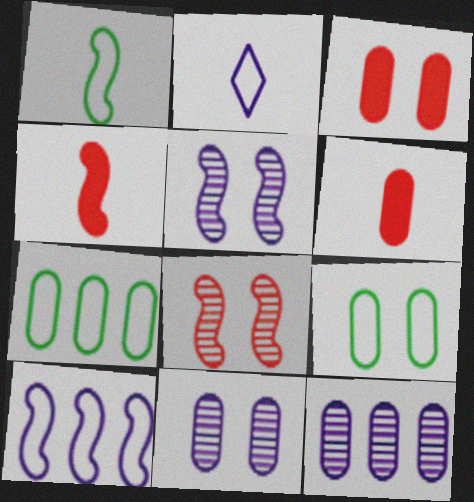[[3, 9, 11], 
[6, 7, 11], 
[6, 9, 12]]